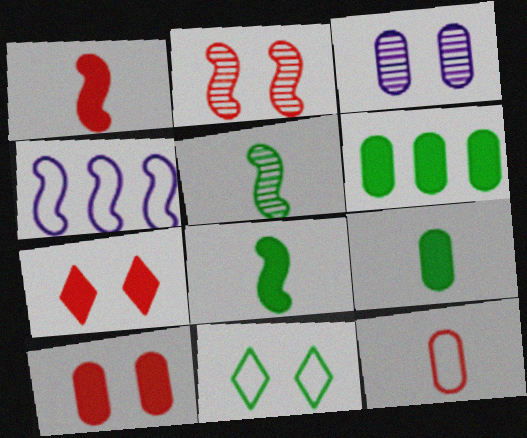[[2, 4, 8], 
[3, 6, 12], 
[4, 11, 12], 
[5, 6, 11]]